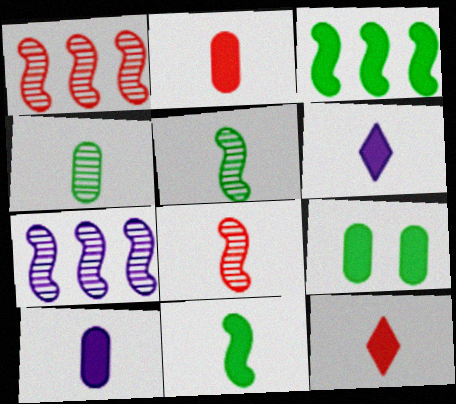[[2, 6, 11], 
[10, 11, 12]]